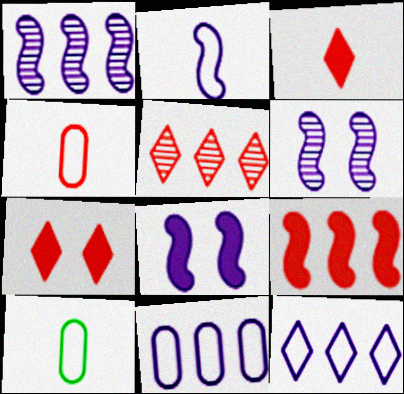[[1, 2, 8], 
[1, 7, 10], 
[5, 8, 10]]